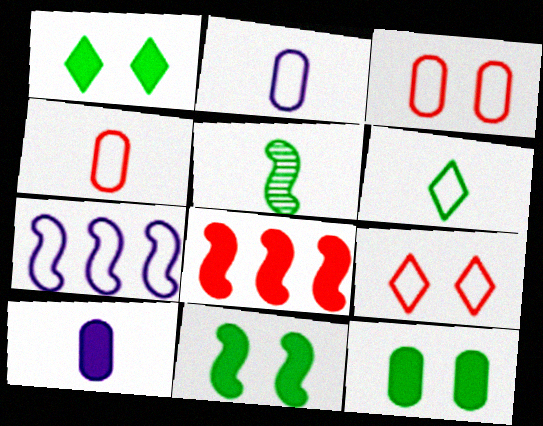[[1, 8, 10], 
[1, 11, 12], 
[3, 6, 7]]